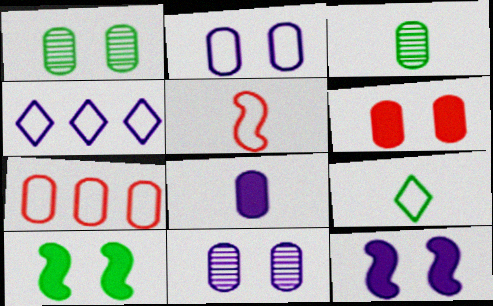[[1, 2, 6], 
[1, 7, 8]]